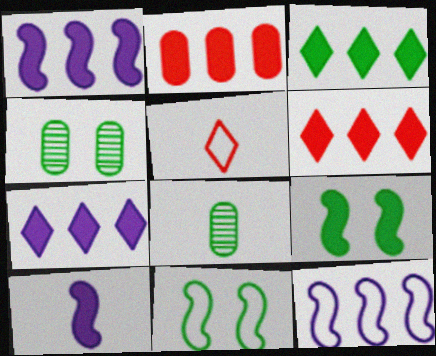[[1, 2, 3], 
[1, 4, 5], 
[3, 6, 7], 
[3, 8, 11], 
[5, 8, 10]]